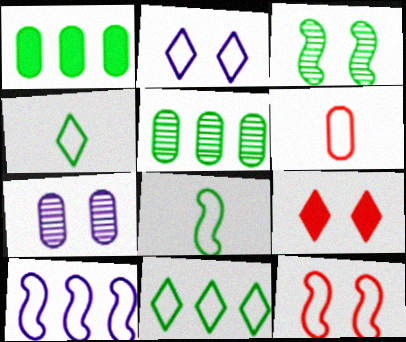[[1, 3, 4], 
[1, 6, 7], 
[8, 10, 12]]